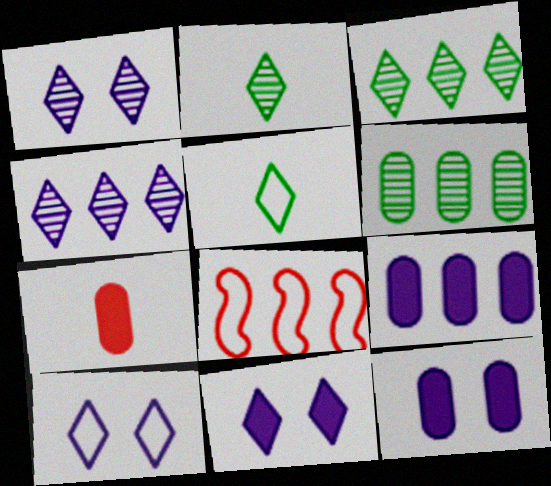[[1, 10, 11], 
[2, 8, 12], 
[3, 8, 9]]